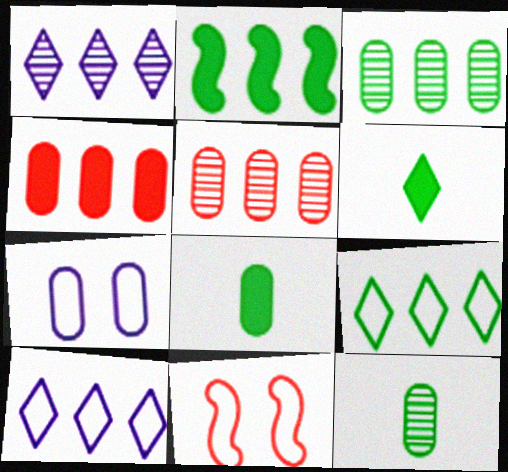[[1, 8, 11], 
[2, 3, 9], 
[2, 5, 10], 
[4, 7, 12], 
[5, 7, 8]]